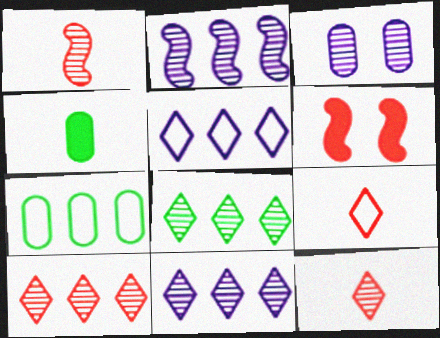[[1, 3, 8], 
[8, 10, 11]]